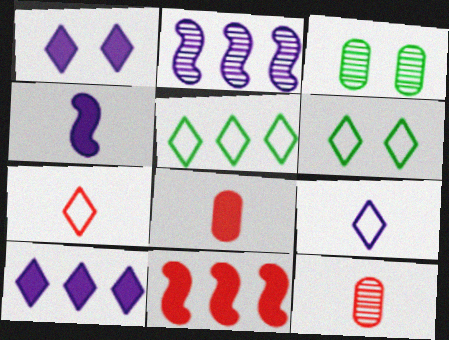[[2, 6, 8], 
[3, 9, 11]]